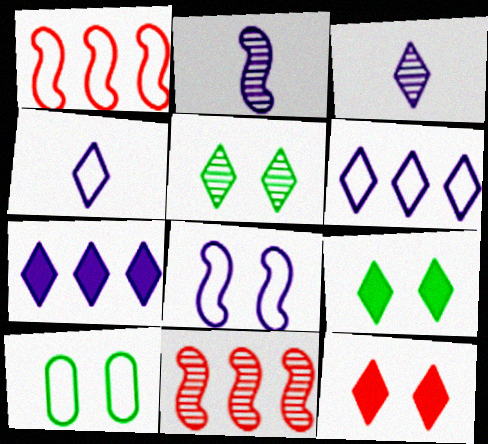[[1, 4, 10]]